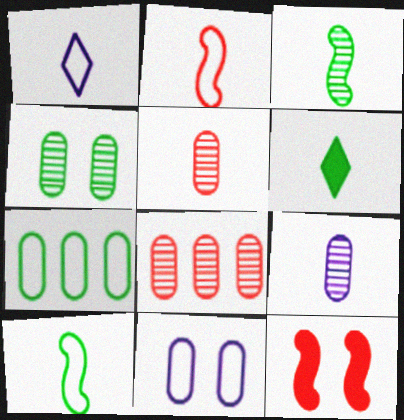[[2, 6, 9], 
[4, 8, 9]]